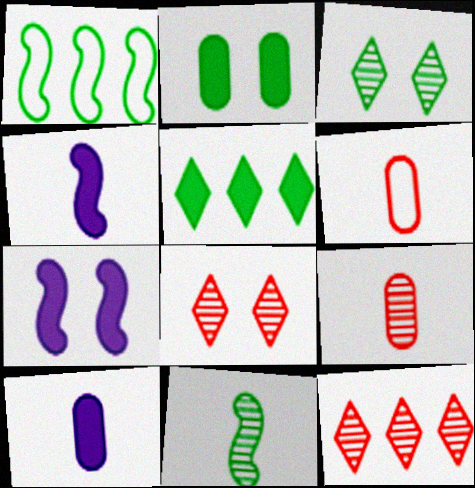[[1, 8, 10]]